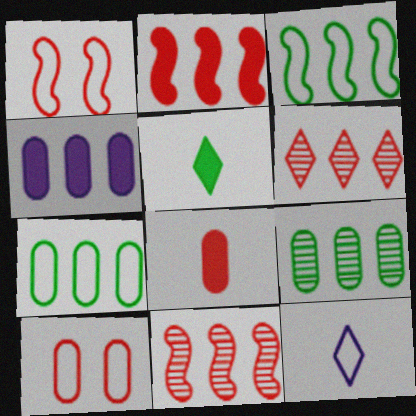[[1, 6, 8], 
[1, 7, 12], 
[3, 4, 6], 
[3, 10, 12]]